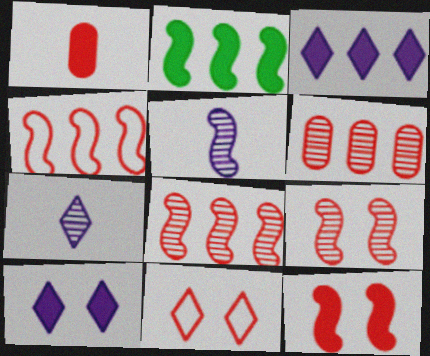[[1, 2, 10], 
[1, 8, 11]]